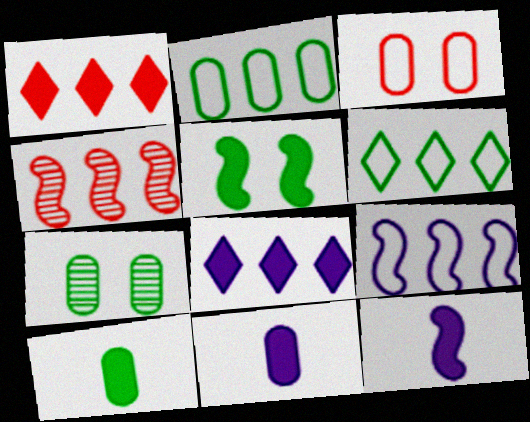[[1, 5, 11], 
[2, 4, 8], 
[2, 7, 10]]